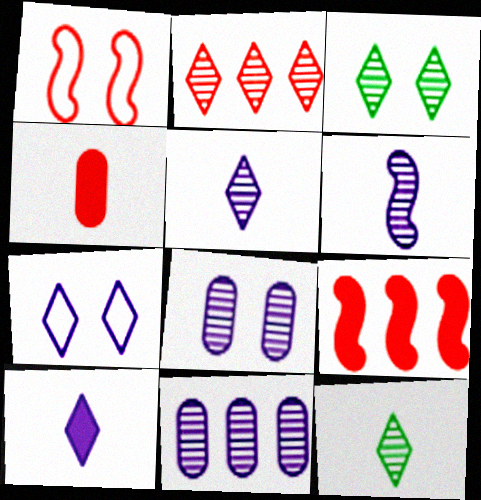[[1, 2, 4], 
[2, 3, 5]]